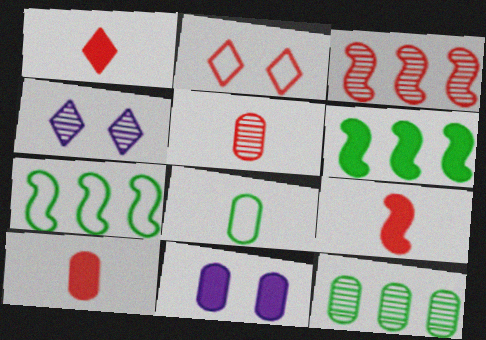[[1, 6, 11], 
[1, 9, 10], 
[2, 3, 10], 
[4, 7, 10]]